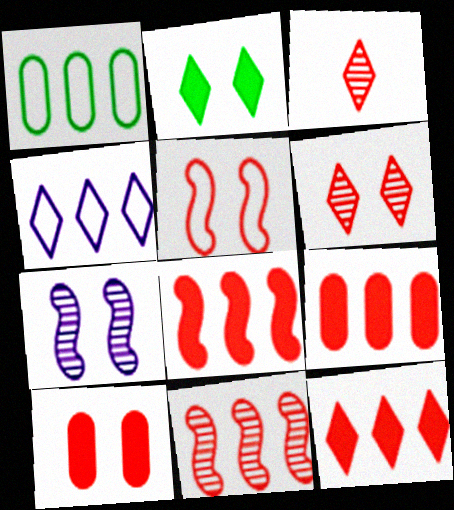[[2, 3, 4], 
[3, 5, 9], 
[5, 6, 10], 
[8, 9, 12]]